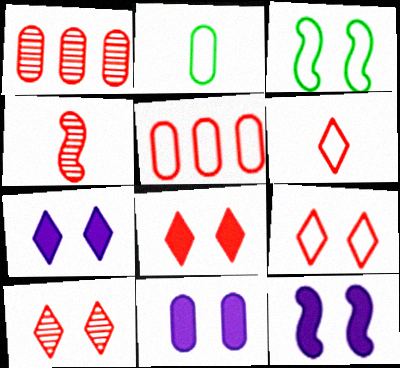[[1, 2, 11], 
[1, 4, 10], 
[3, 10, 11], 
[4, 5, 8], 
[7, 11, 12], 
[8, 9, 10]]